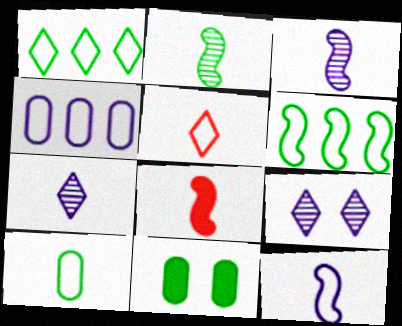[[1, 2, 11], 
[2, 8, 12], 
[5, 10, 12], 
[7, 8, 10]]